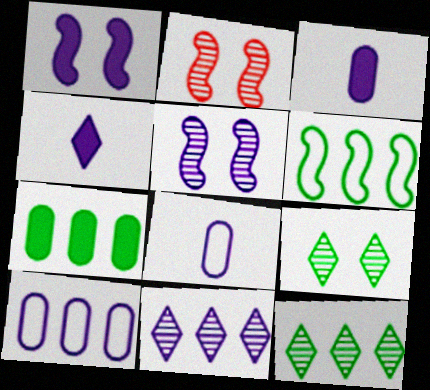[[1, 8, 11], 
[4, 5, 10], 
[6, 7, 12]]